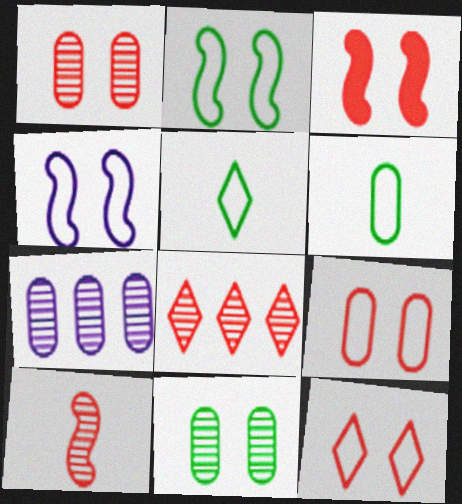[[1, 3, 12], 
[1, 8, 10], 
[3, 5, 7]]